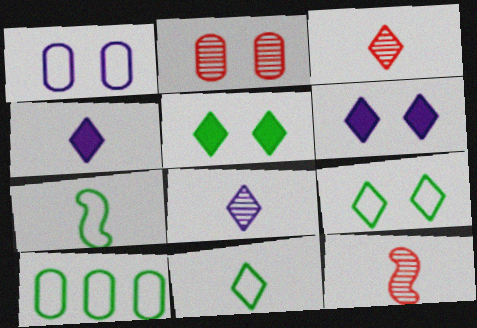[[3, 4, 11], 
[6, 10, 12], 
[7, 9, 10]]